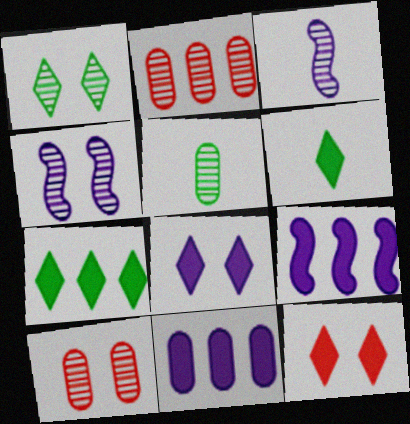[[1, 2, 3], 
[1, 4, 10]]